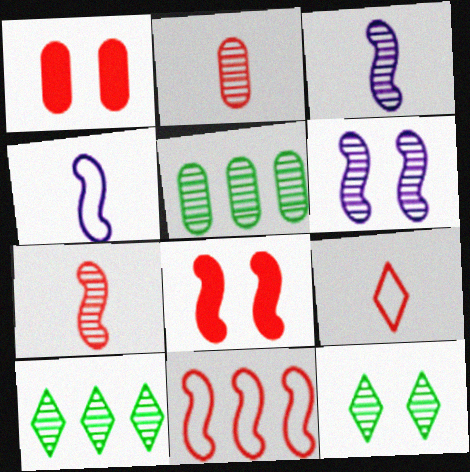[[1, 4, 10], 
[2, 6, 10], 
[7, 8, 11]]